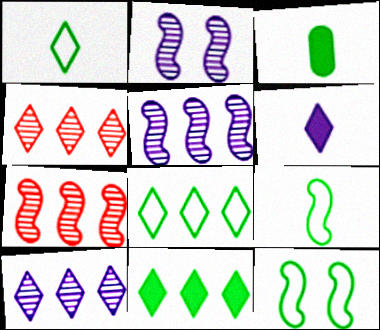[]